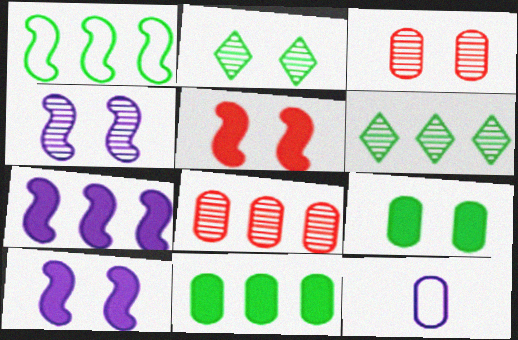[[1, 6, 11], 
[2, 3, 4], 
[3, 11, 12], 
[5, 6, 12], 
[8, 9, 12]]